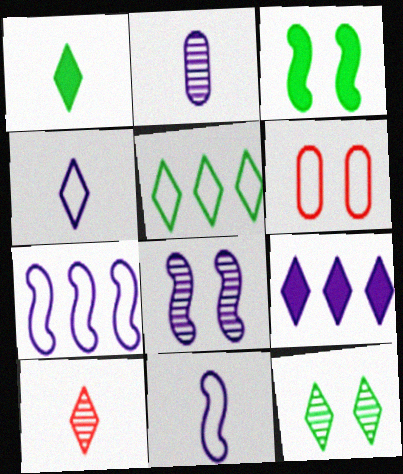[[1, 4, 10], 
[1, 5, 12], 
[5, 6, 11]]